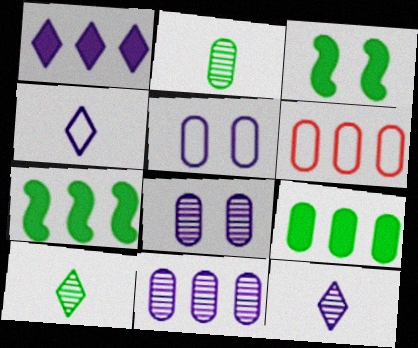[[3, 6, 12], 
[6, 9, 11]]